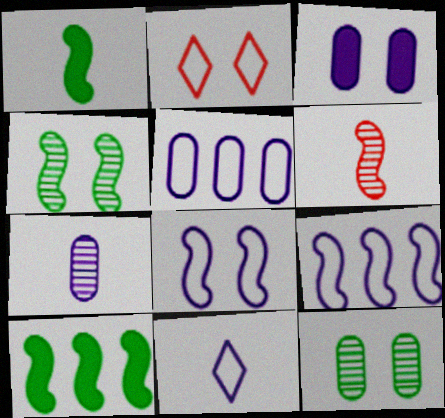[[2, 3, 4], 
[2, 7, 10], 
[3, 5, 7], 
[5, 8, 11], 
[6, 8, 10]]